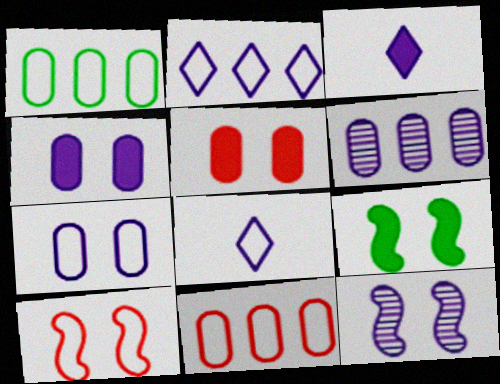[[1, 8, 10], 
[9, 10, 12]]